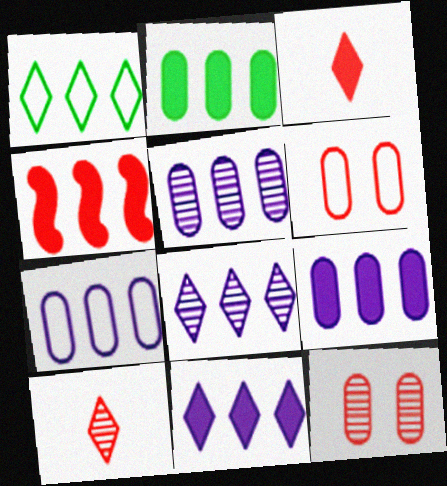[[1, 4, 5], 
[2, 4, 11], 
[4, 6, 10], 
[5, 7, 9]]